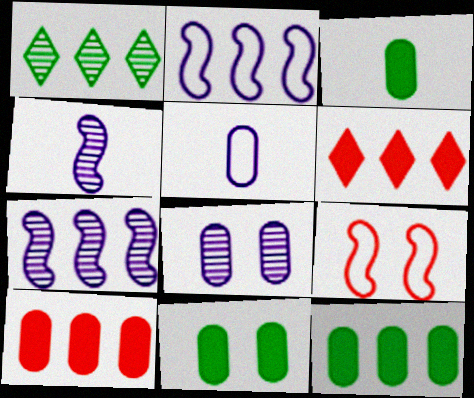[[1, 2, 10], 
[3, 11, 12]]